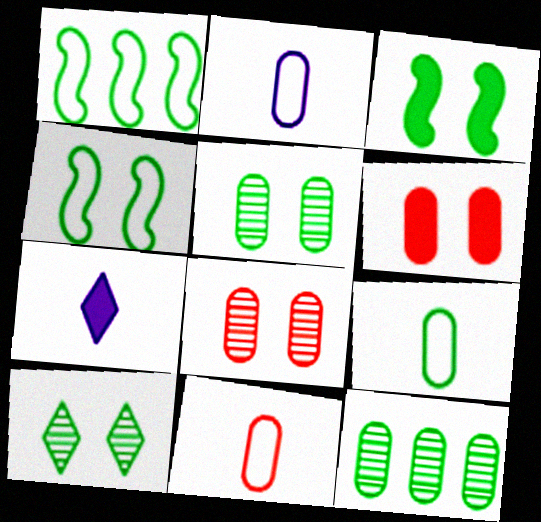[[1, 7, 8], 
[2, 6, 12], 
[2, 9, 11]]